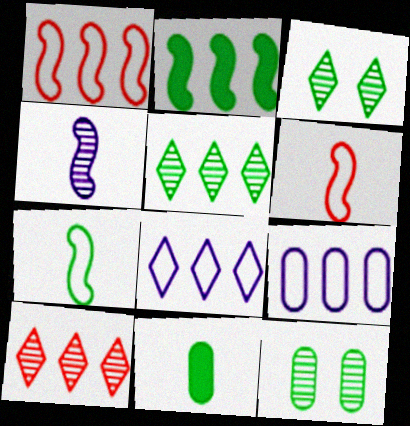[[2, 9, 10], 
[4, 10, 12]]